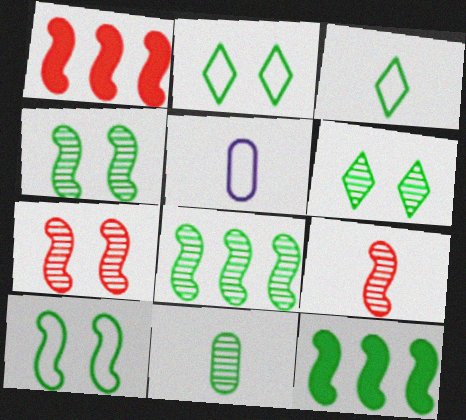[[1, 5, 6], 
[2, 11, 12], 
[6, 8, 11]]